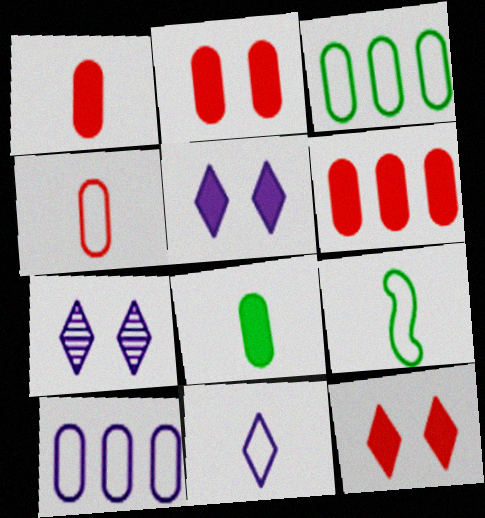[[1, 2, 6], 
[4, 9, 11], 
[6, 7, 9]]